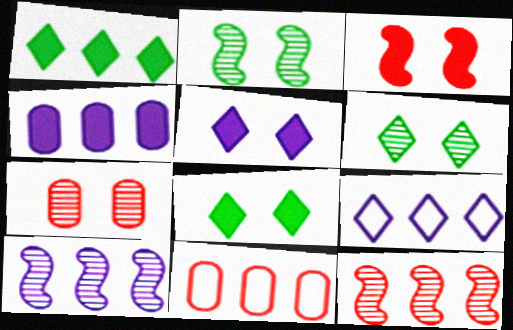[[1, 10, 11], 
[4, 9, 10]]